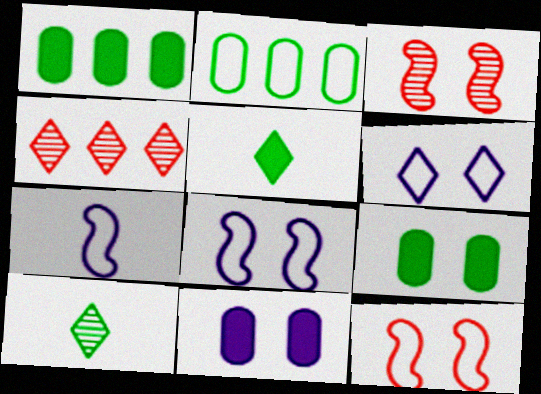[[3, 6, 9], 
[4, 5, 6], 
[4, 7, 9]]